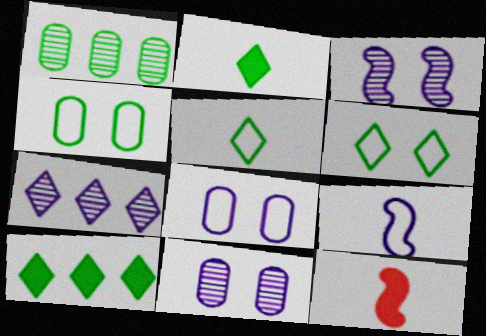[[4, 7, 12]]